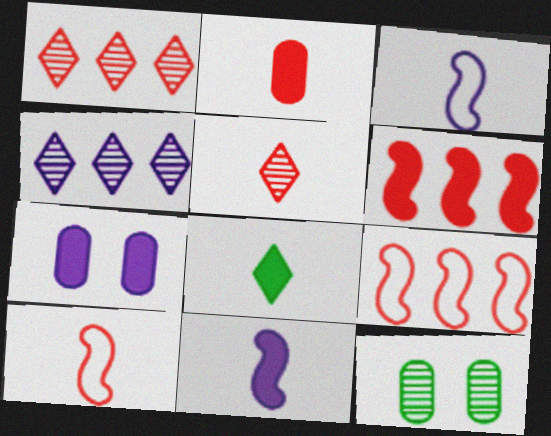[[2, 5, 10], 
[2, 8, 11], 
[3, 4, 7], 
[6, 7, 8]]